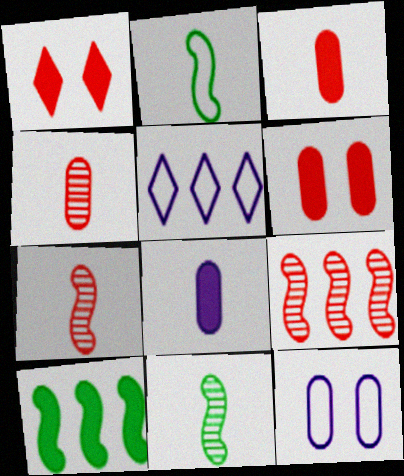[[1, 8, 10], 
[5, 6, 11]]